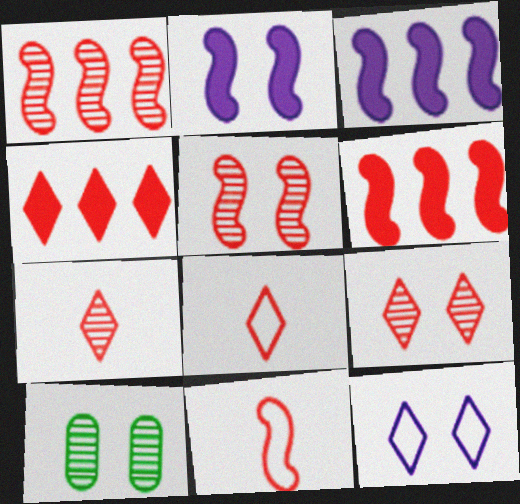[[3, 8, 10], 
[4, 8, 9], 
[5, 6, 11]]